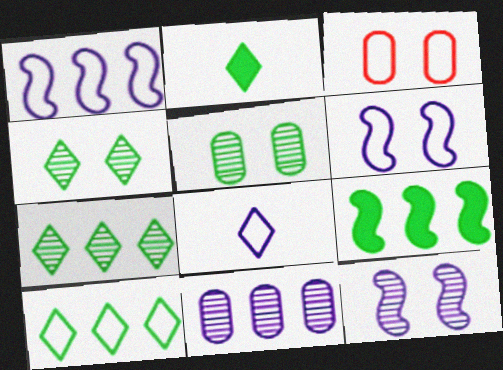[[2, 4, 10]]